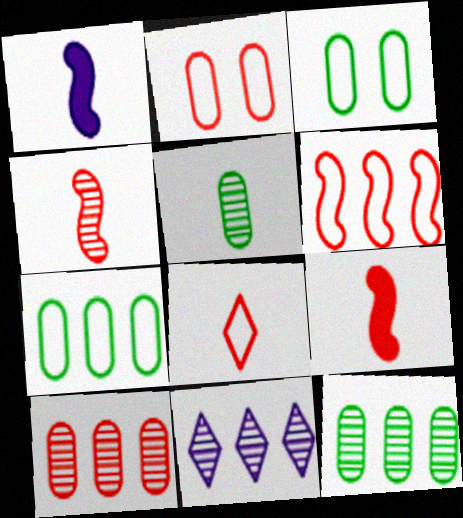[[1, 5, 8], 
[2, 6, 8], 
[3, 9, 11]]